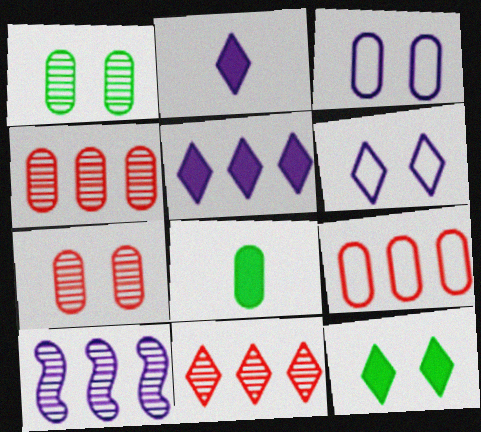[[2, 3, 10], 
[3, 4, 8]]